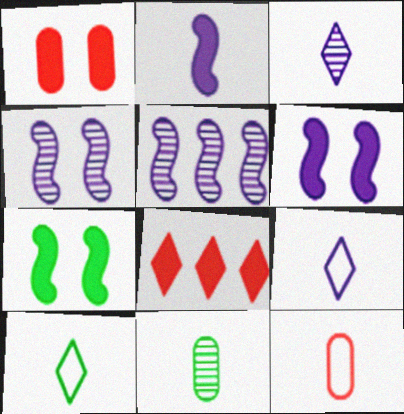[[1, 5, 10]]